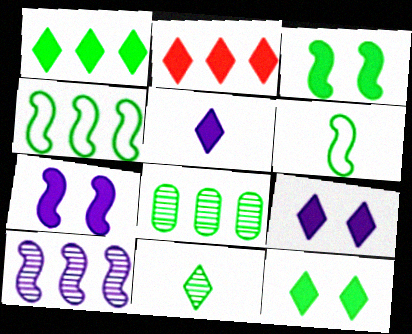[[1, 4, 8], 
[2, 5, 12], 
[6, 8, 12]]